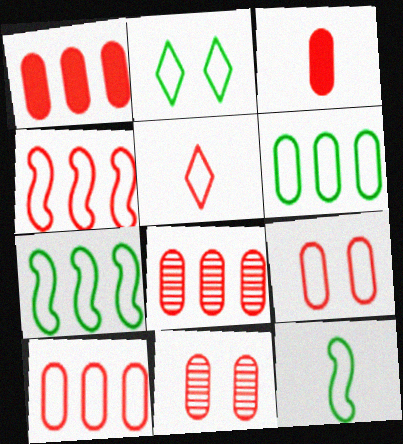[[1, 8, 10], 
[2, 6, 12], 
[3, 8, 9], 
[3, 10, 11], 
[4, 5, 9]]